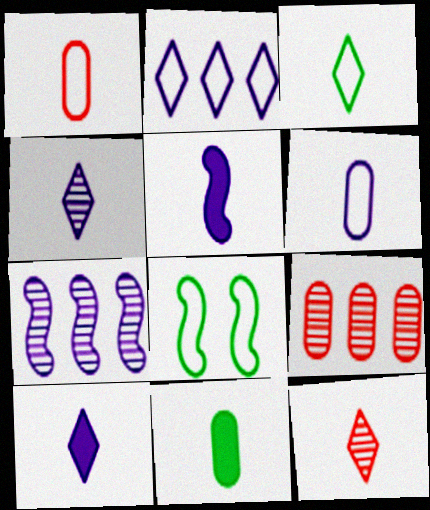[[1, 2, 8], 
[3, 10, 12], 
[4, 5, 6], 
[8, 9, 10]]